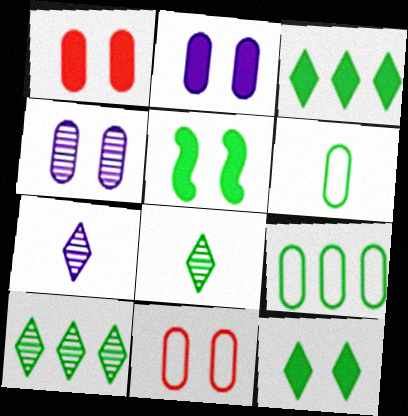[[5, 6, 10], 
[5, 8, 9]]